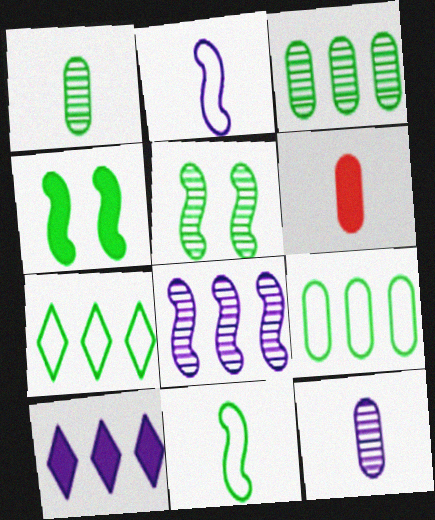[[1, 4, 7], 
[4, 6, 10]]